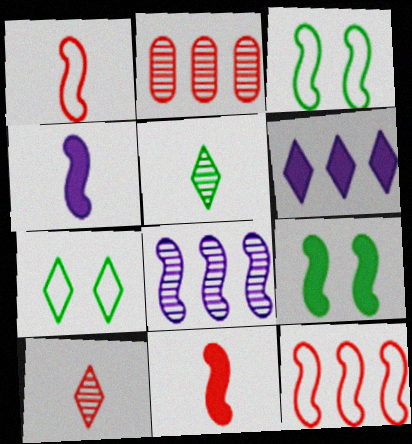[[1, 8, 9], 
[2, 4, 7], 
[3, 8, 11], 
[6, 7, 10]]